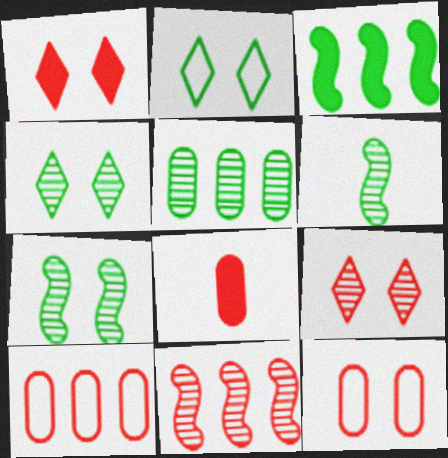[[4, 5, 6]]